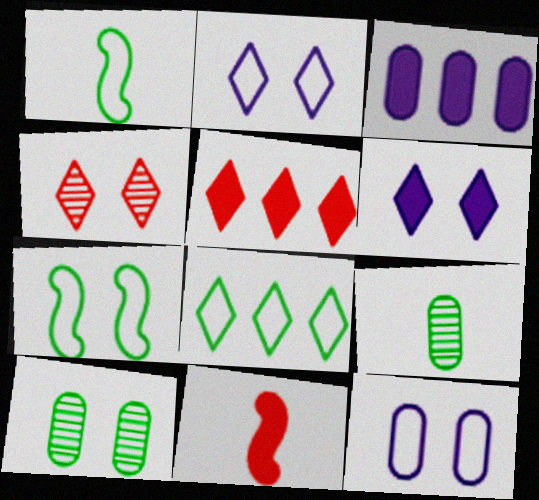[[1, 3, 4]]